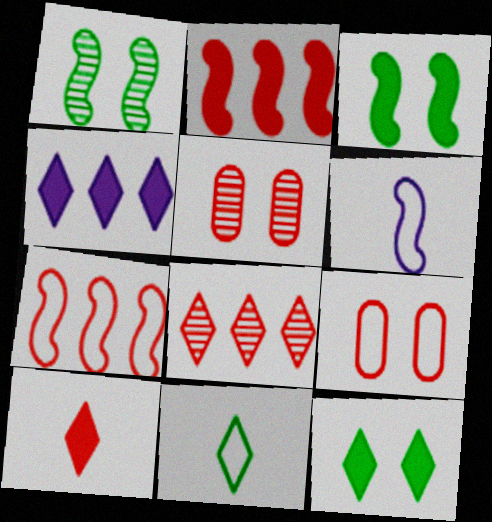[[1, 2, 6], 
[4, 10, 12], 
[5, 7, 10]]